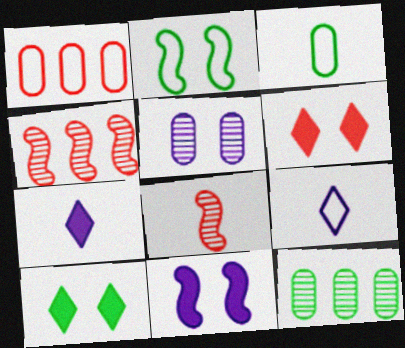[[1, 2, 9], 
[1, 6, 8], 
[2, 5, 6], 
[3, 7, 8]]